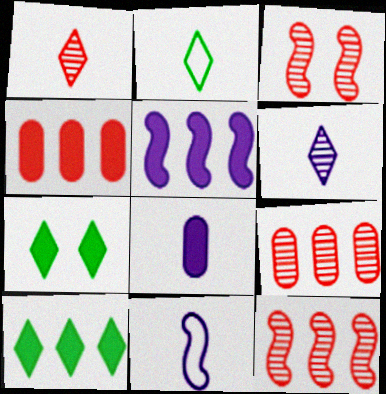[[1, 3, 9], 
[4, 5, 10], 
[6, 8, 11], 
[7, 9, 11]]